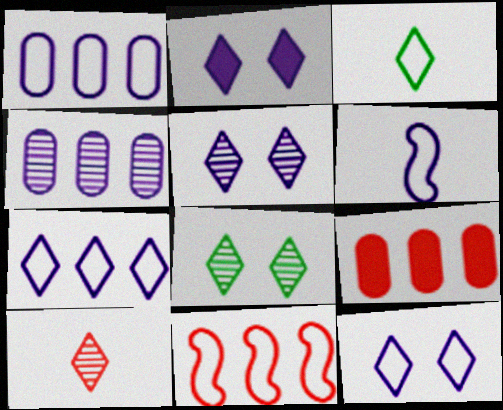[[1, 6, 12], 
[2, 4, 6], 
[2, 5, 12], 
[6, 8, 9]]